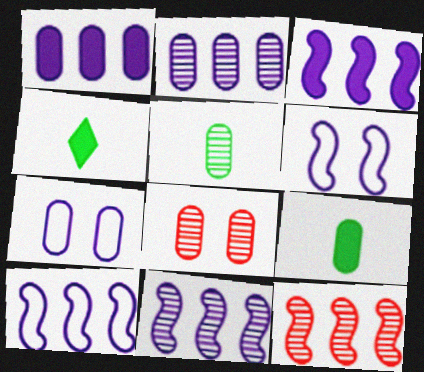[[2, 5, 8], 
[3, 10, 11], 
[4, 7, 12], 
[4, 8, 10]]